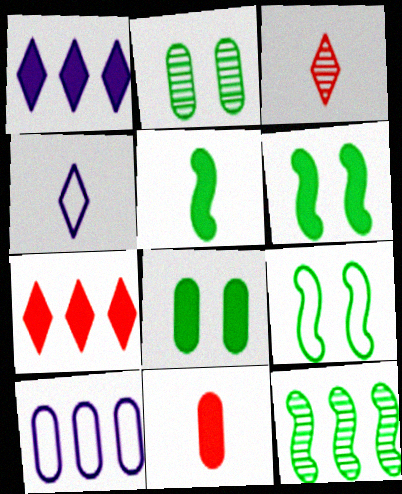[[1, 6, 11], 
[2, 10, 11], 
[3, 6, 10], 
[5, 9, 12], 
[7, 10, 12]]